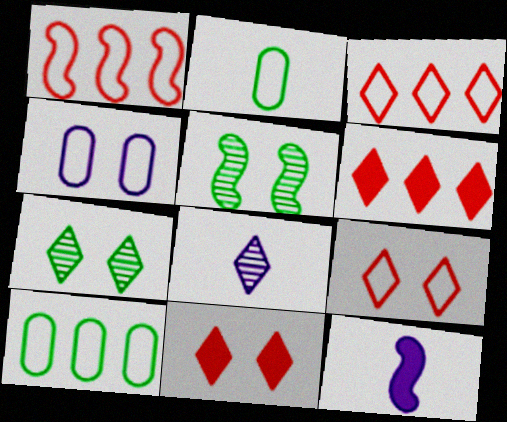[[1, 5, 12], 
[4, 5, 11]]